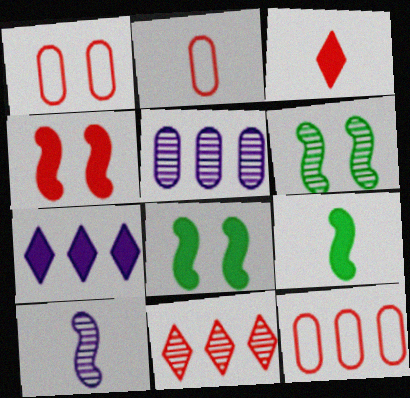[[1, 2, 12], 
[2, 4, 11], 
[2, 6, 7]]